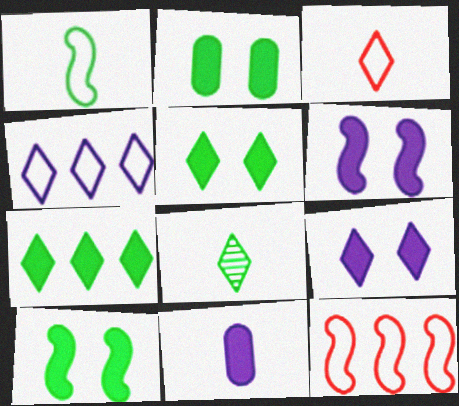[[2, 5, 10]]